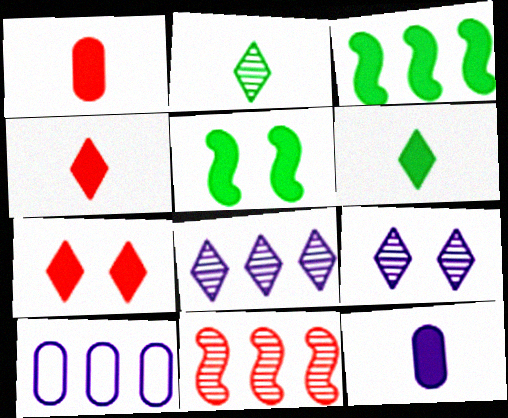[[3, 7, 12]]